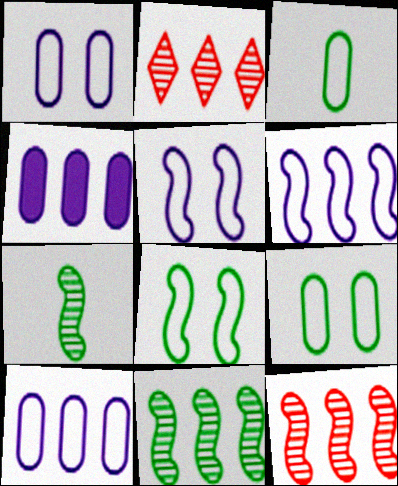[]